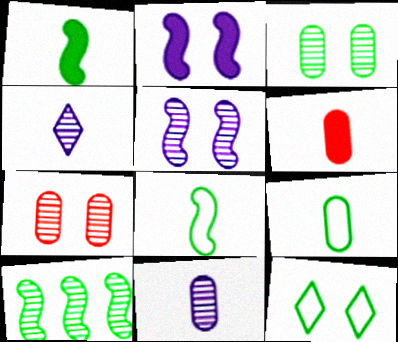[[2, 7, 12], 
[4, 6, 8], 
[4, 7, 10], 
[6, 9, 11]]